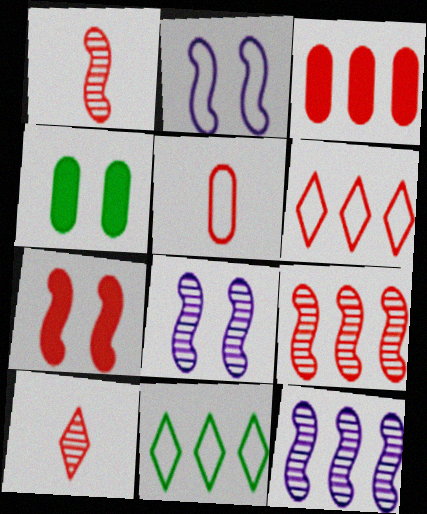[[2, 5, 11], 
[3, 6, 9], 
[3, 11, 12]]